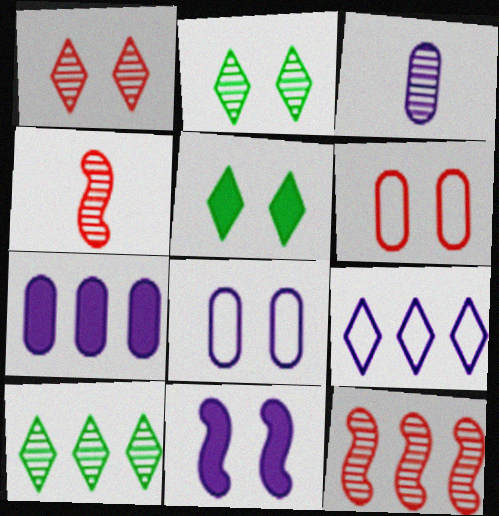[[2, 3, 12], 
[2, 6, 11], 
[3, 7, 8], 
[3, 9, 11]]